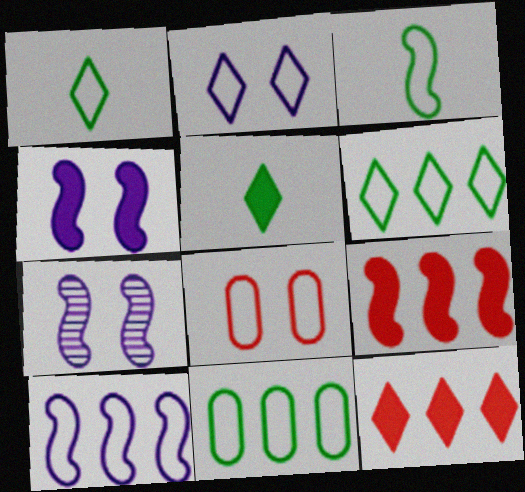[[1, 8, 10], 
[3, 7, 9]]